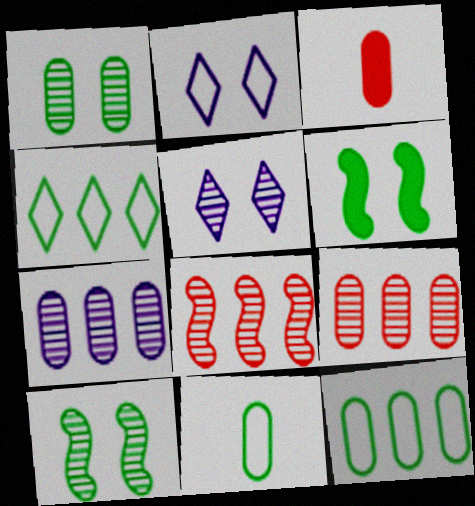[]